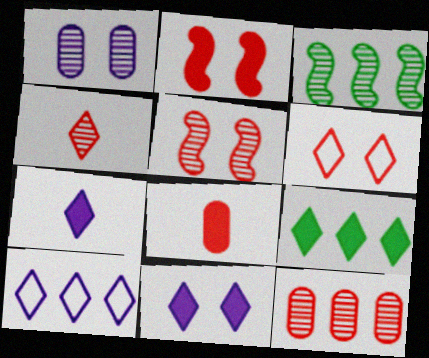[[1, 3, 4], 
[4, 5, 12]]